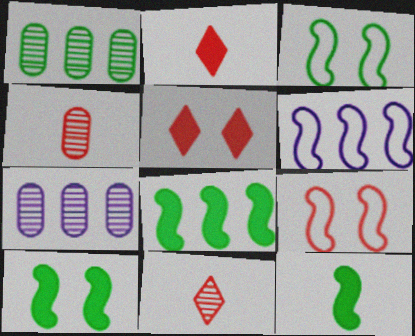[[2, 3, 7], 
[8, 10, 12]]